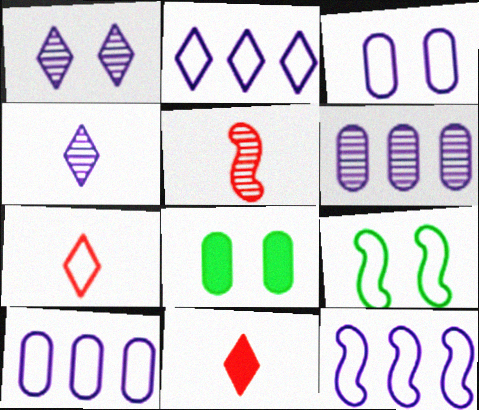[[2, 5, 8], 
[2, 10, 12], 
[6, 9, 11], 
[7, 9, 10]]